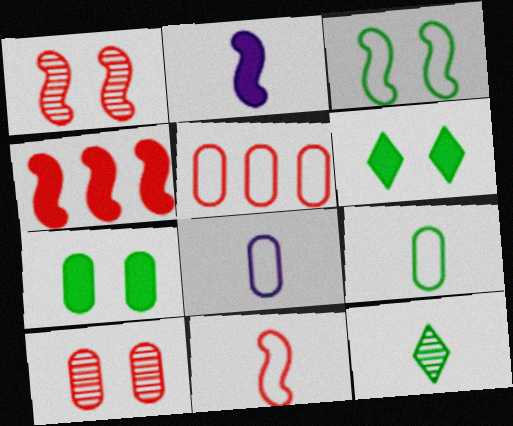[[1, 4, 11]]